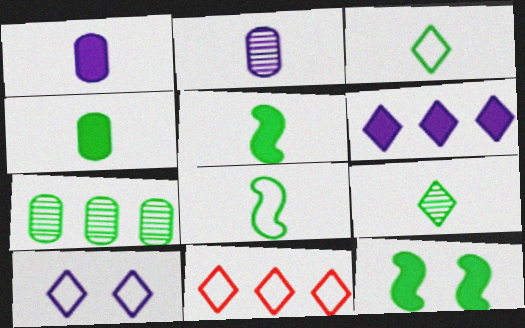[[2, 11, 12], 
[3, 7, 12], 
[3, 10, 11], 
[4, 8, 9]]